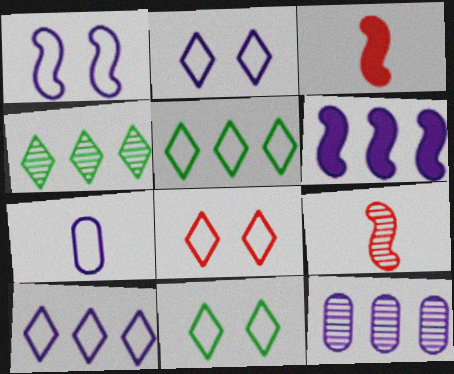[[1, 7, 10], 
[2, 8, 11], 
[3, 11, 12], 
[6, 10, 12]]